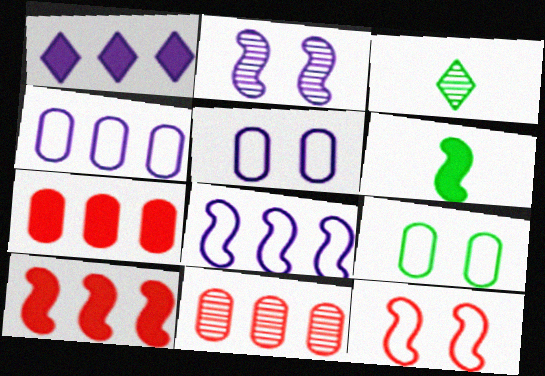[[2, 3, 11], 
[3, 5, 10]]